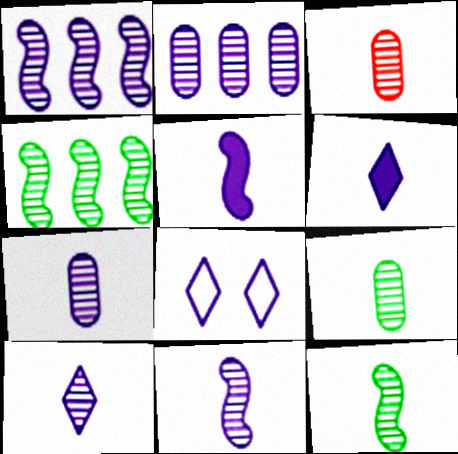[[2, 5, 8], 
[3, 7, 9], 
[3, 10, 12], 
[7, 10, 11]]